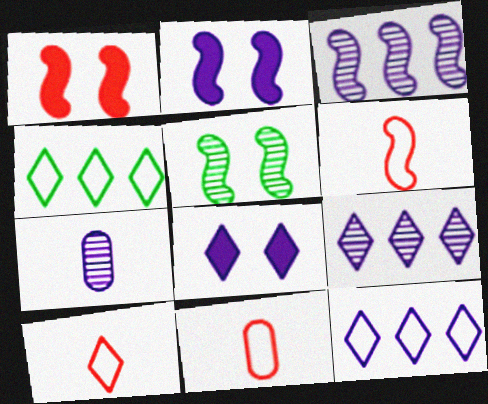[[1, 4, 7], 
[2, 7, 12], 
[6, 10, 11]]